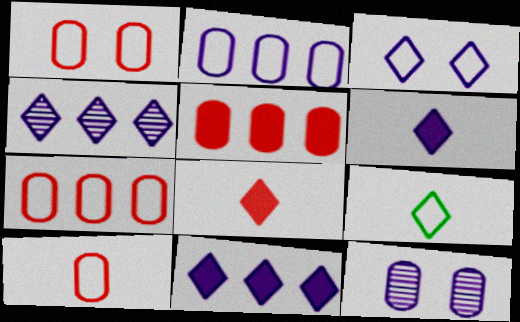[[1, 7, 10], 
[3, 4, 6]]